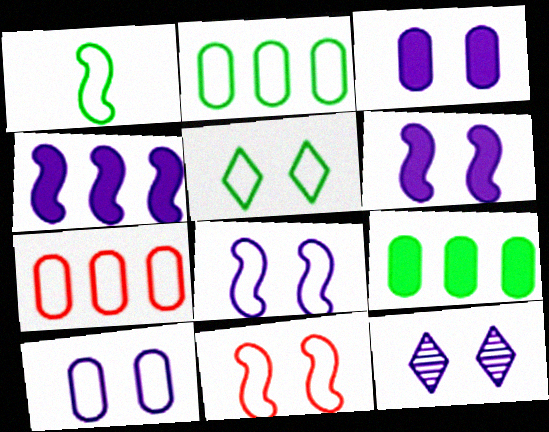[[1, 2, 5], 
[3, 8, 12], 
[5, 10, 11], 
[6, 10, 12]]